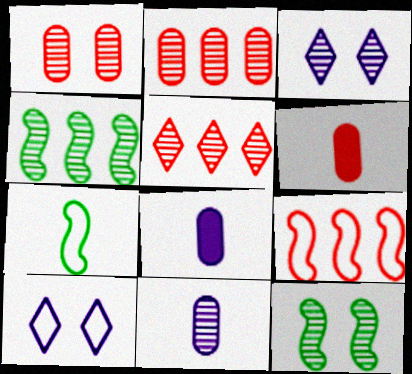[[1, 3, 12], 
[4, 6, 10], 
[5, 11, 12]]